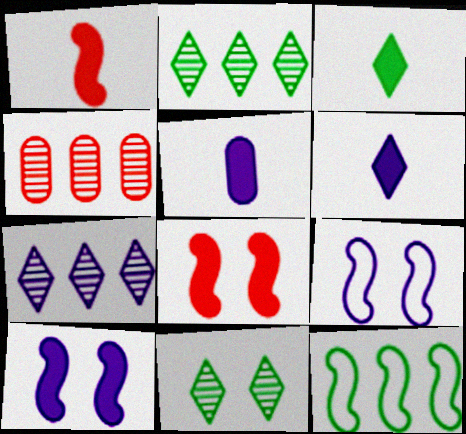[[1, 3, 5], 
[3, 4, 9], 
[5, 7, 9]]